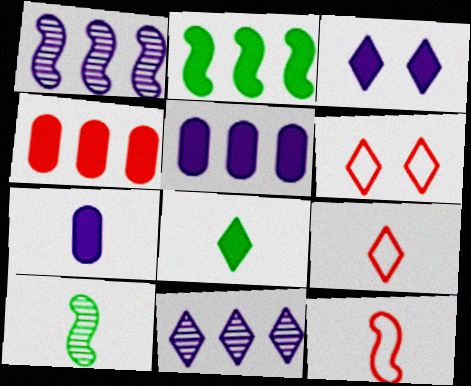[[5, 6, 10], 
[6, 8, 11], 
[7, 9, 10]]